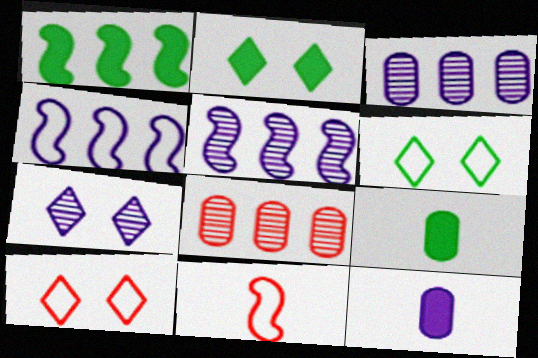[[1, 2, 9], 
[2, 3, 11], 
[2, 7, 10], 
[4, 7, 12], 
[5, 9, 10]]